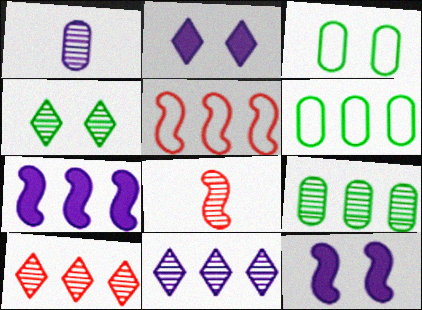[[2, 6, 8], 
[6, 7, 10]]